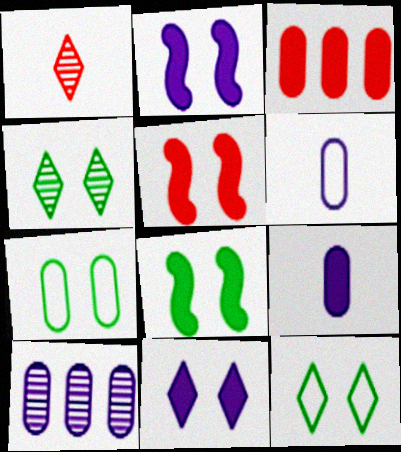[[2, 5, 8], 
[4, 7, 8]]